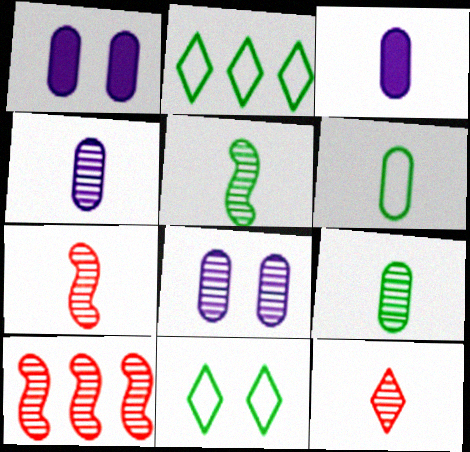[[1, 2, 7], 
[3, 10, 11], 
[4, 5, 12]]